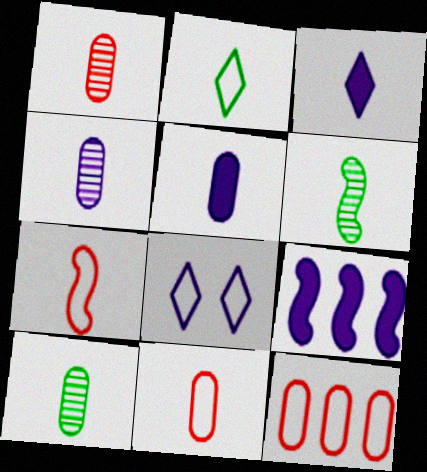[[1, 4, 10], 
[3, 6, 11], 
[3, 7, 10], 
[4, 8, 9], 
[5, 10, 11]]